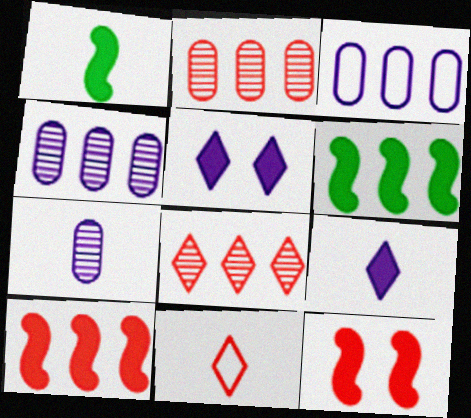[[1, 7, 11], 
[2, 11, 12], 
[3, 6, 8]]